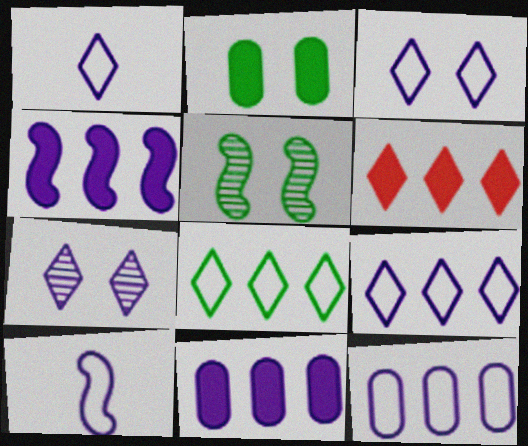[[1, 3, 9], 
[3, 10, 12], 
[7, 10, 11]]